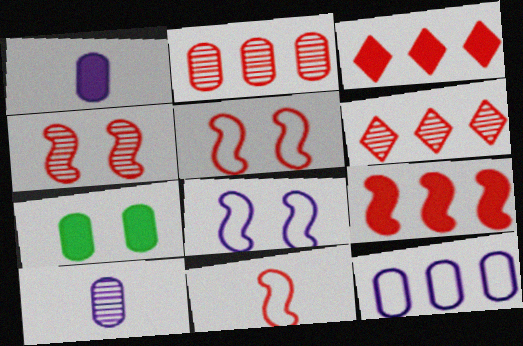[[4, 9, 11]]